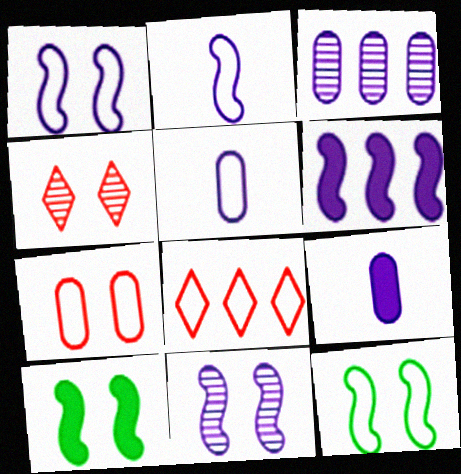[[2, 6, 11], 
[5, 8, 12]]